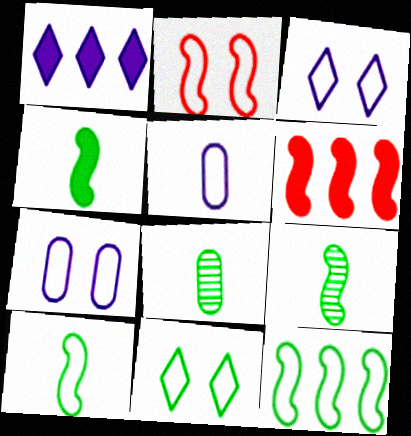[[1, 2, 8], 
[2, 7, 11], 
[3, 6, 8], 
[4, 9, 10]]